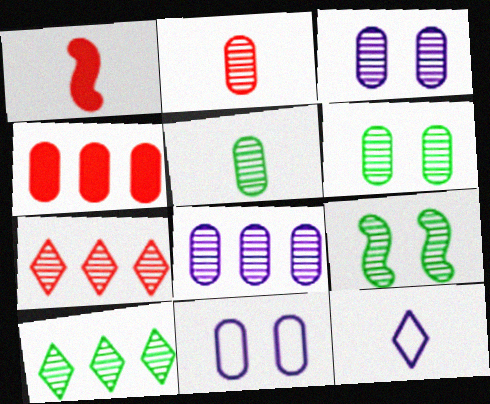[[1, 5, 12], 
[1, 10, 11], 
[2, 6, 8], 
[4, 5, 11], 
[4, 9, 12], 
[5, 9, 10]]